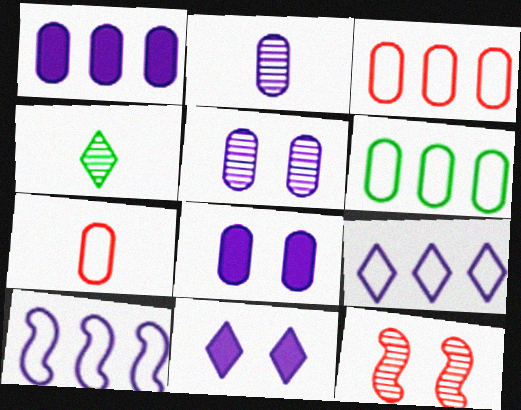[[2, 10, 11]]